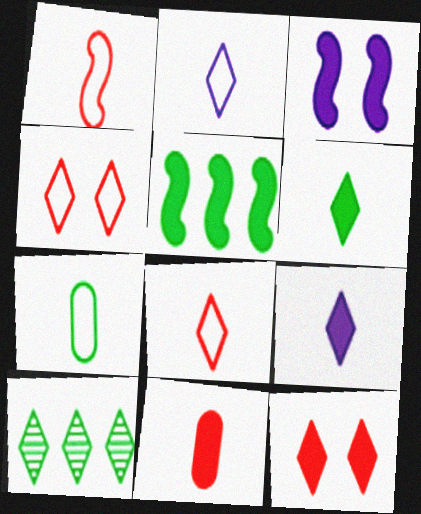[[1, 2, 7], 
[2, 10, 12], 
[4, 9, 10]]